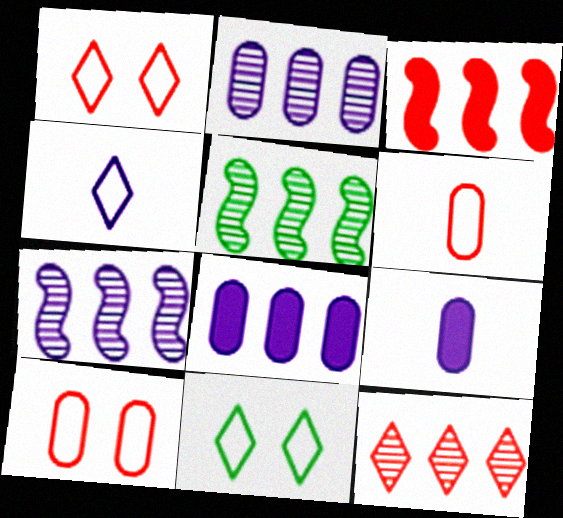[[1, 5, 9], 
[2, 5, 12]]